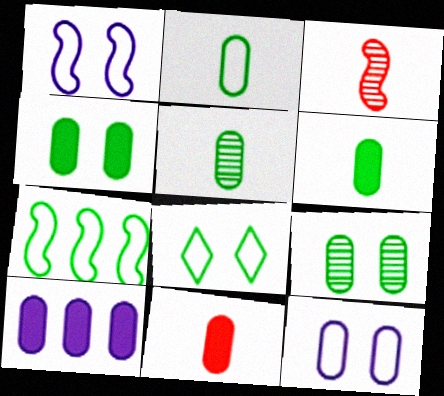[[2, 5, 6], 
[2, 7, 8], 
[3, 8, 10], 
[4, 10, 11]]